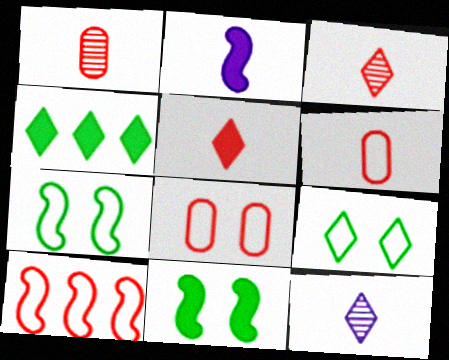[]